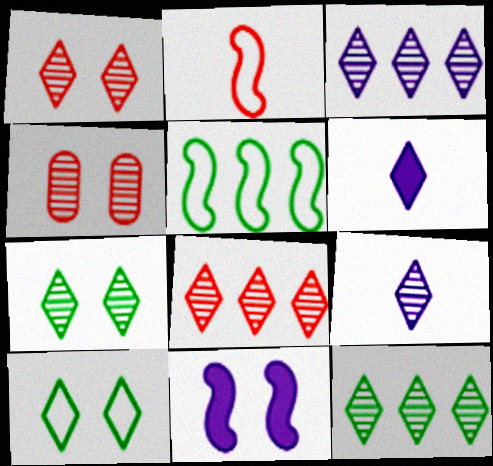[[1, 9, 12], 
[3, 8, 12], 
[4, 5, 6], 
[4, 10, 11], 
[6, 8, 10], 
[7, 8, 9]]